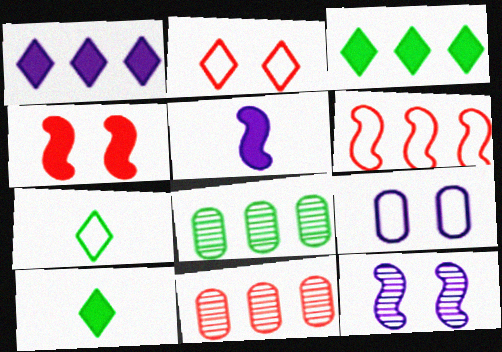[[1, 6, 8], 
[2, 5, 8], 
[6, 7, 9]]